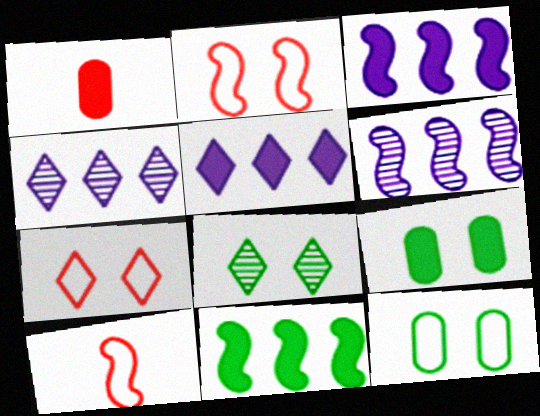[[4, 9, 10]]